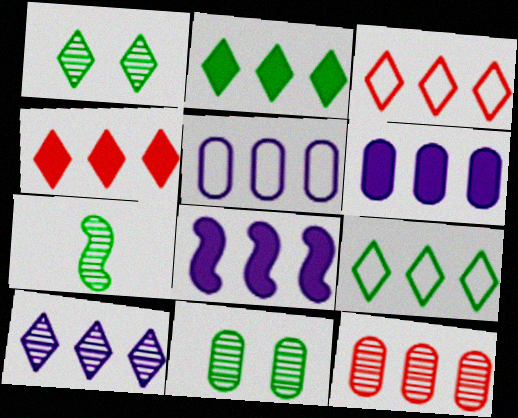[[2, 3, 10], 
[4, 9, 10], 
[5, 8, 10], 
[8, 9, 12]]